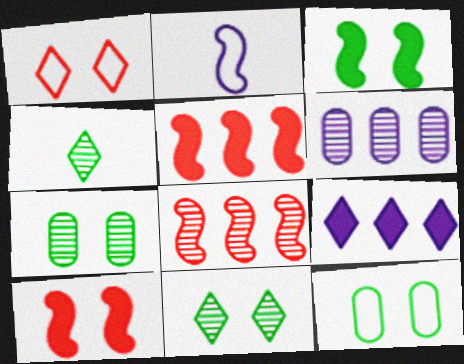[[1, 4, 9], 
[2, 3, 8], 
[3, 11, 12]]